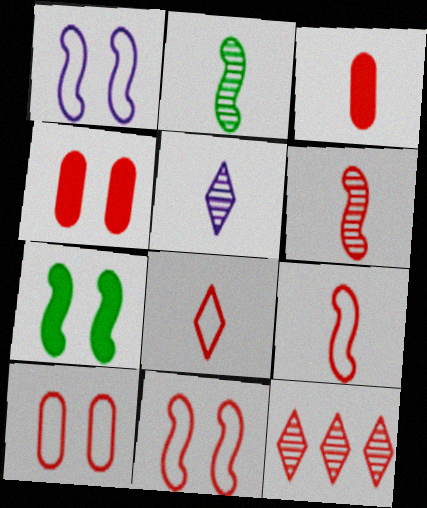[[3, 6, 8], 
[3, 11, 12], 
[4, 9, 12]]